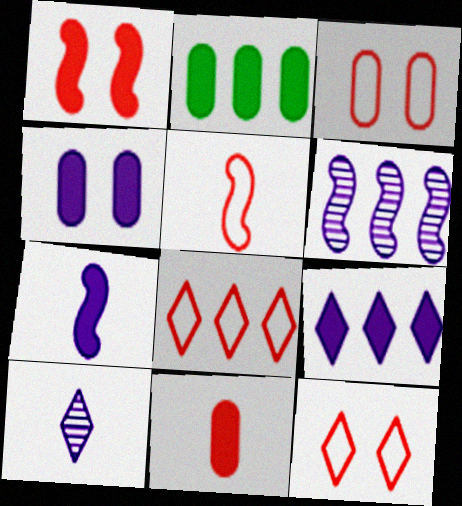[[2, 4, 11], 
[2, 6, 8], 
[3, 5, 8], 
[4, 7, 9]]